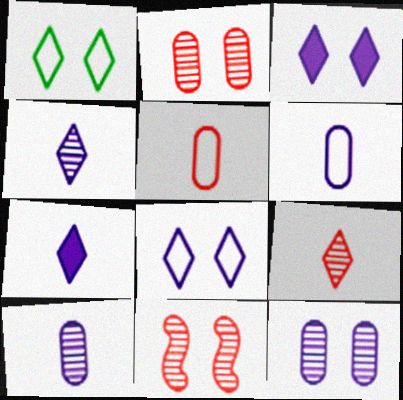[]